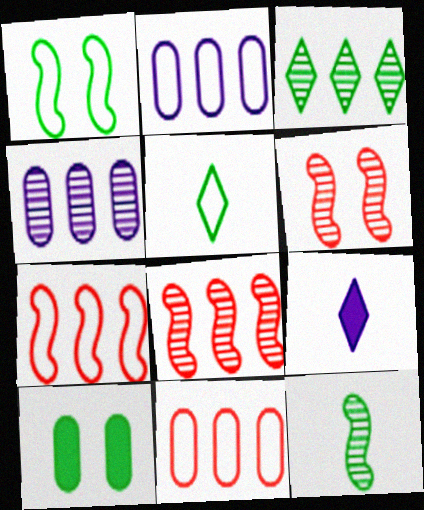[[3, 4, 8]]